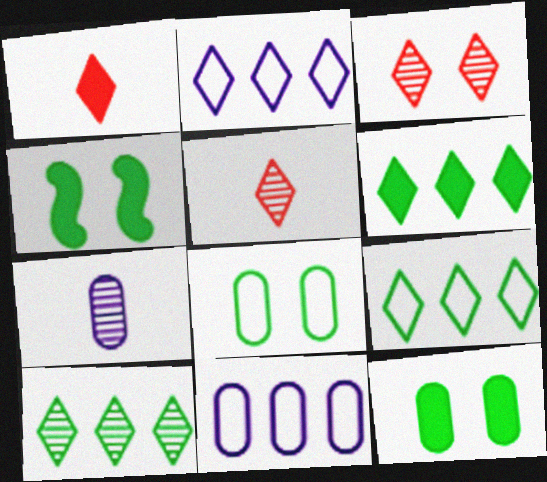[[4, 5, 11], 
[6, 9, 10]]